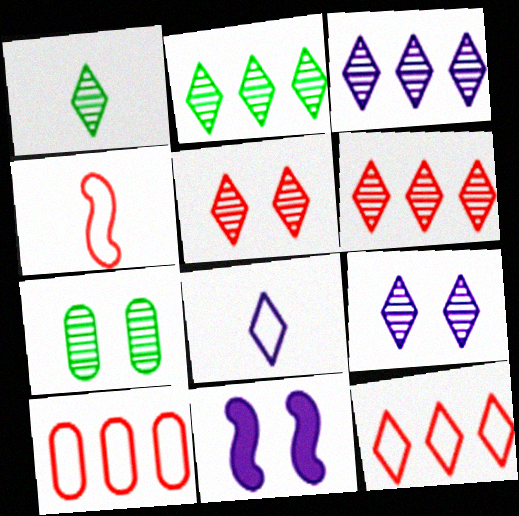[[1, 3, 5], 
[1, 6, 9], 
[1, 10, 11], 
[2, 3, 6]]